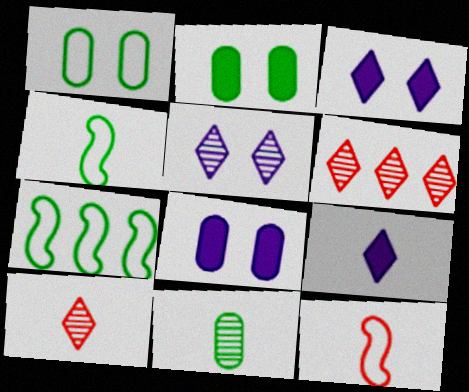[[4, 6, 8], 
[7, 8, 10], 
[9, 11, 12]]